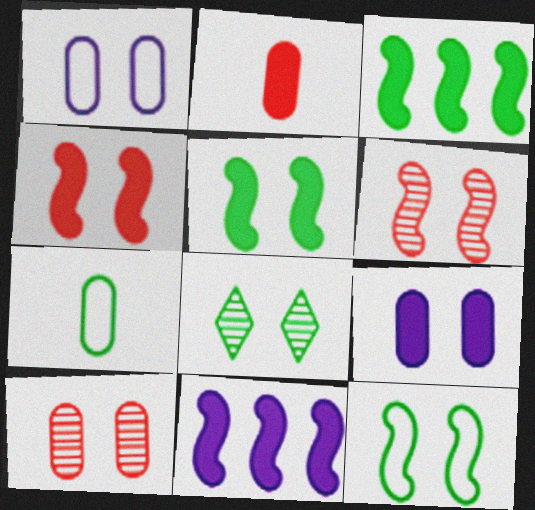[[1, 4, 8], 
[3, 7, 8]]